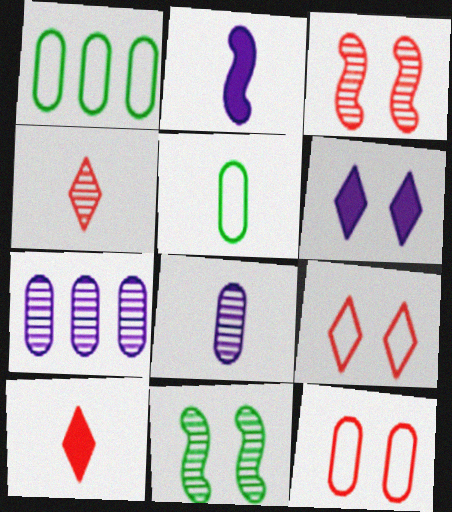[[2, 4, 5], 
[4, 7, 11], 
[6, 11, 12]]